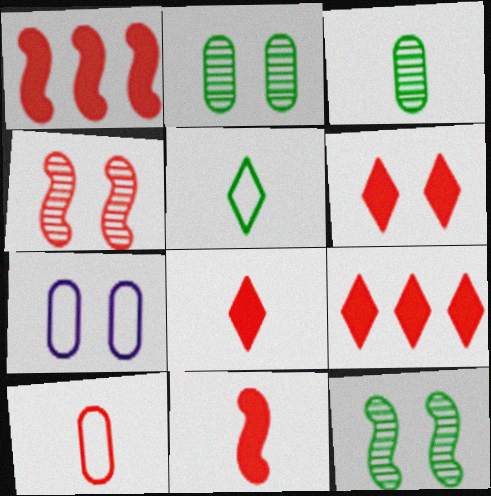[[4, 9, 10], 
[6, 7, 12], 
[6, 8, 9]]